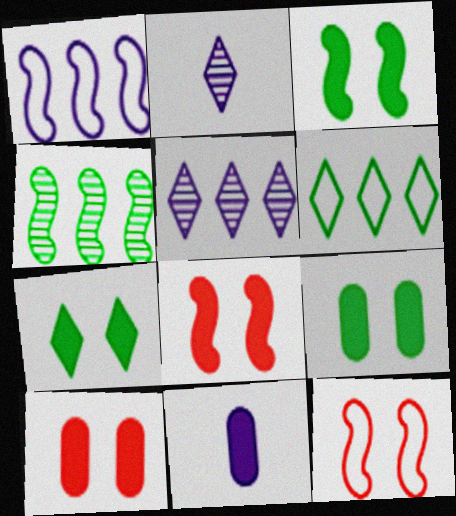[[3, 7, 9]]